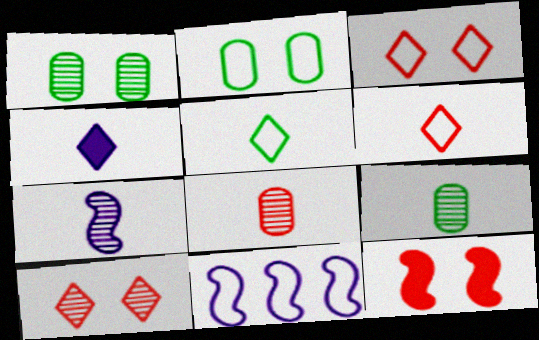[[2, 6, 11]]